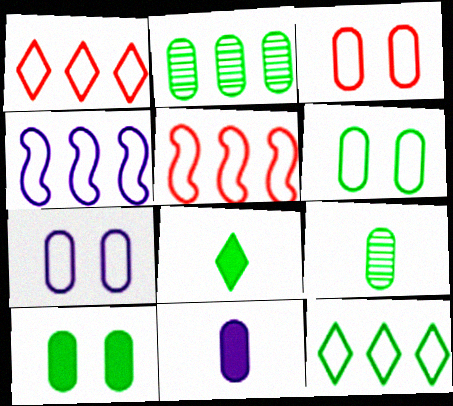[[2, 3, 11], 
[3, 6, 7]]